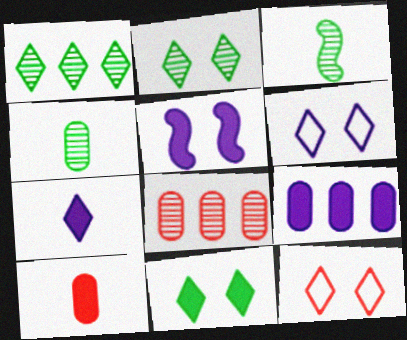[[1, 7, 12], 
[3, 9, 12], 
[5, 7, 9]]